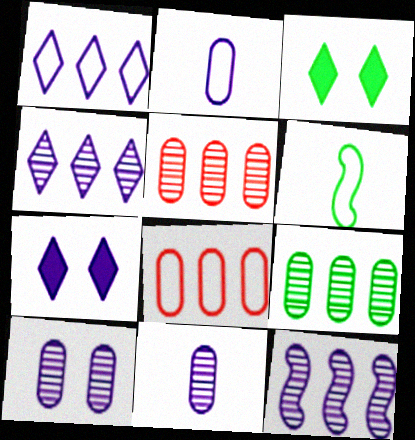[[2, 7, 12], 
[3, 6, 9], 
[5, 6, 7]]